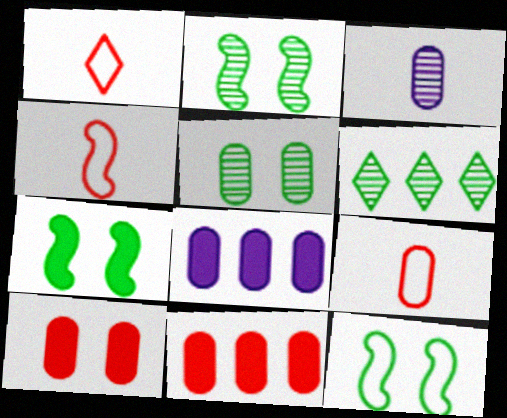[[1, 2, 8], 
[1, 4, 9], 
[2, 7, 12], 
[5, 8, 9]]